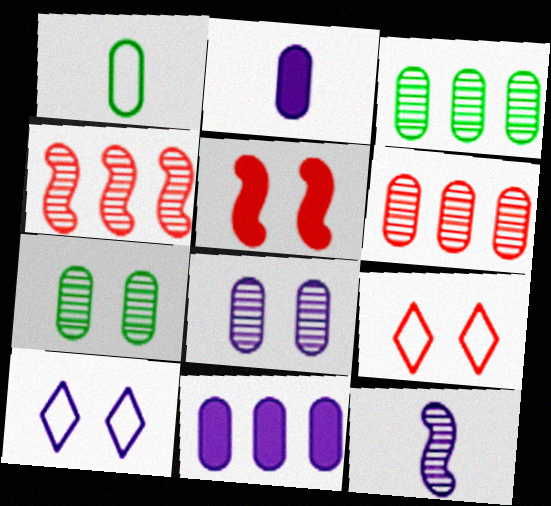[[5, 7, 10], 
[10, 11, 12]]